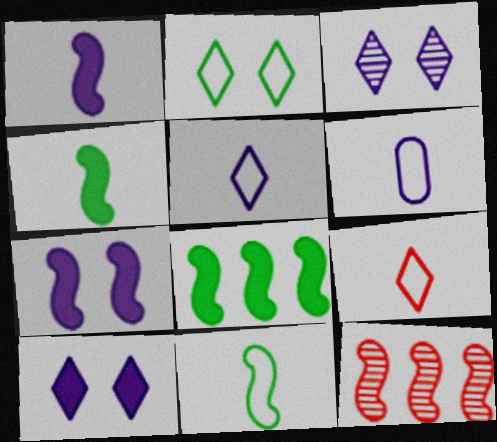[[6, 9, 11], 
[7, 11, 12]]